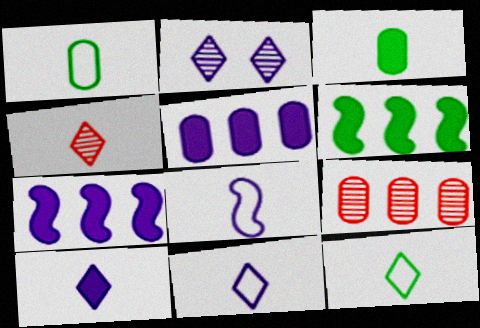[[2, 5, 8], 
[3, 4, 8], 
[4, 10, 12]]